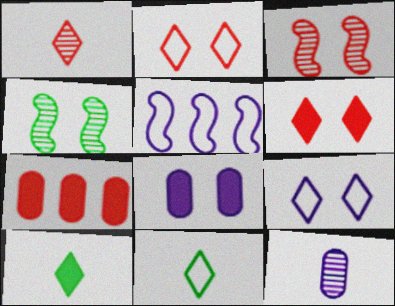[[2, 4, 8]]